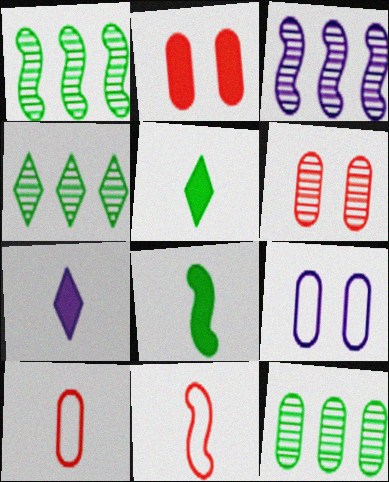[[1, 4, 12], 
[3, 7, 9]]